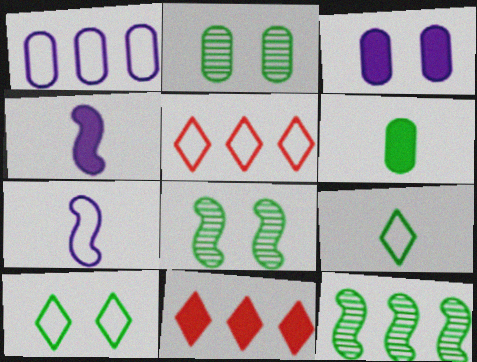[[1, 11, 12], 
[2, 4, 5], 
[2, 7, 11], 
[6, 10, 12]]